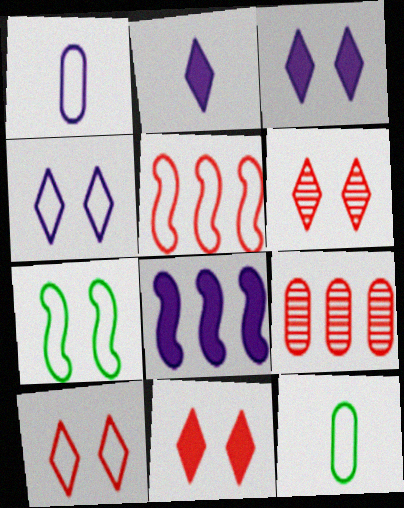[[2, 7, 9], 
[4, 5, 12], 
[6, 8, 12], 
[6, 10, 11]]